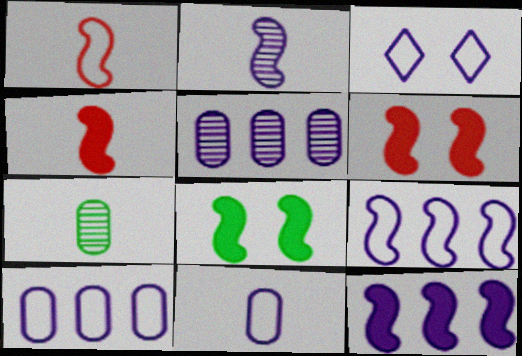[[3, 9, 11], 
[4, 8, 12]]